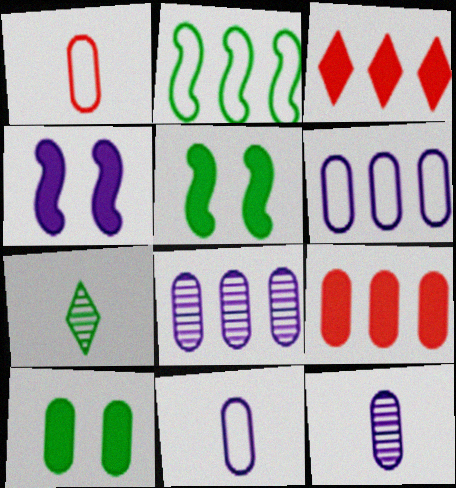[[1, 8, 10], 
[2, 3, 8], 
[2, 7, 10]]